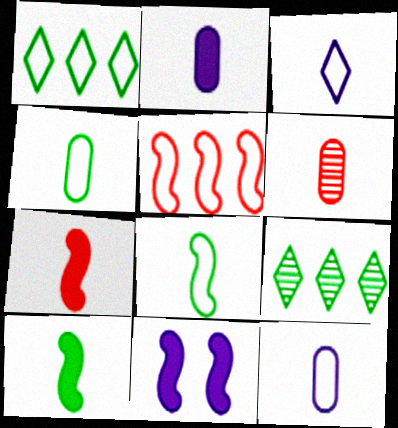[[1, 6, 11], 
[2, 4, 6], 
[3, 6, 10]]